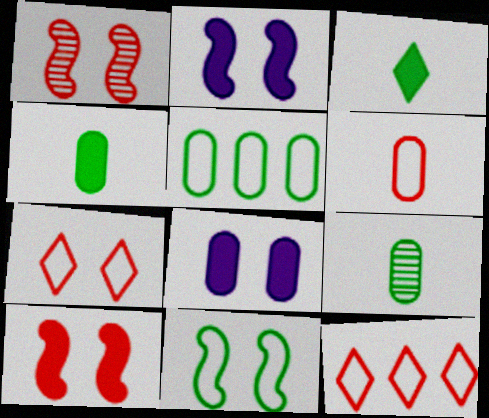[[1, 2, 11], 
[2, 9, 12]]